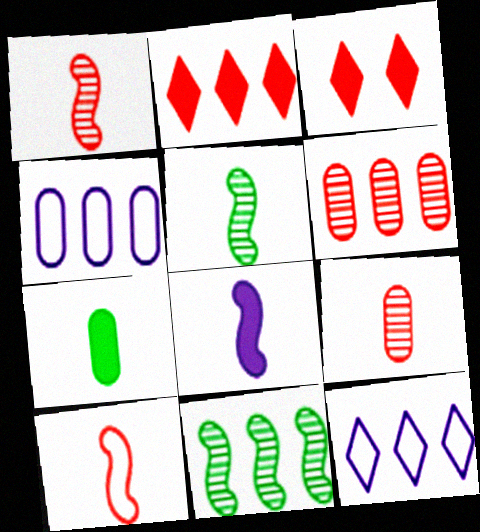[[2, 4, 11], 
[3, 4, 5], 
[3, 6, 10], 
[5, 8, 10]]